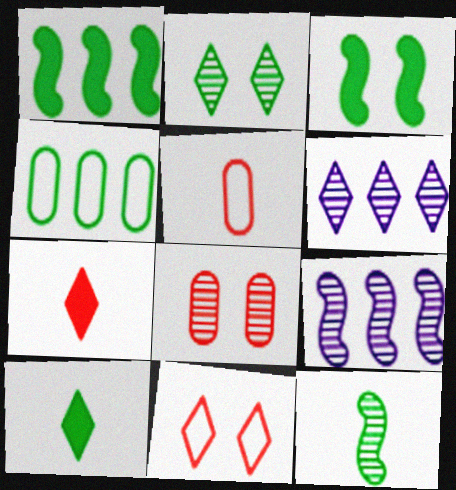[[3, 5, 6], 
[6, 8, 12], 
[6, 10, 11]]